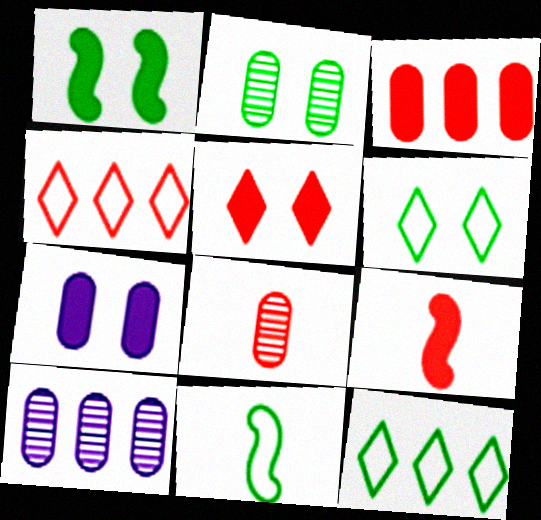[[1, 2, 6], 
[1, 5, 7], 
[2, 8, 10], 
[3, 5, 9], 
[5, 10, 11], 
[6, 9, 10]]